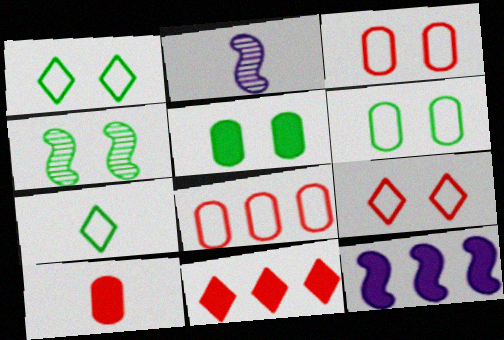[[1, 4, 5], 
[2, 6, 11], 
[2, 7, 10]]